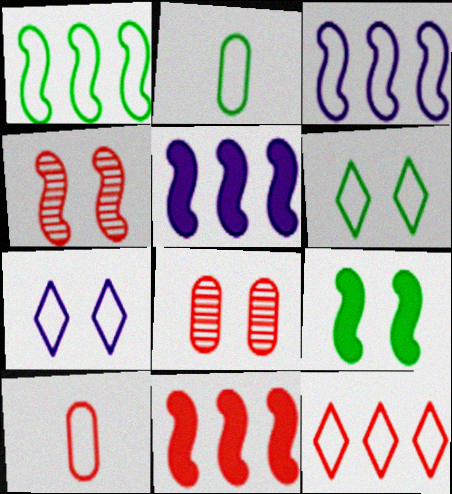[[1, 2, 6], 
[1, 7, 10], 
[3, 6, 10], 
[7, 8, 9]]